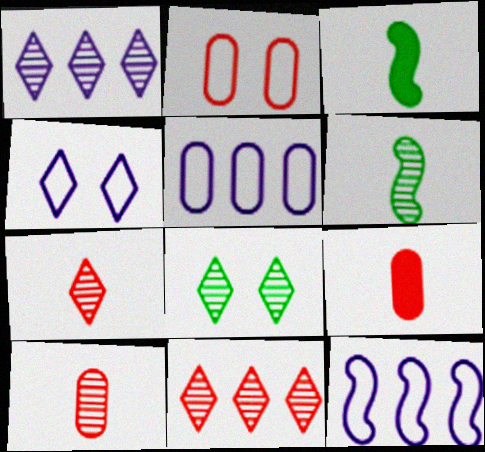[[1, 2, 3], 
[1, 7, 8], 
[8, 9, 12]]